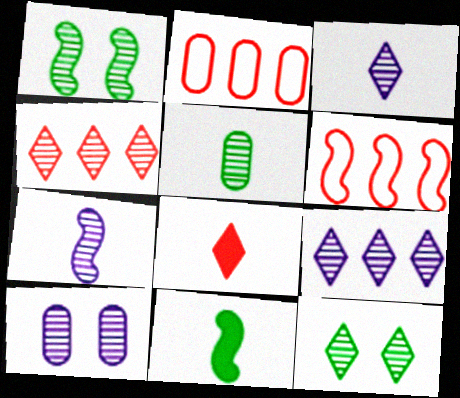[[3, 4, 12], 
[7, 9, 10]]